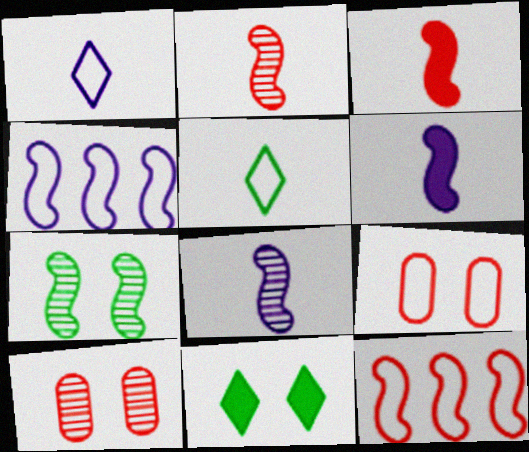[[3, 4, 7], 
[4, 5, 9], 
[6, 7, 12]]